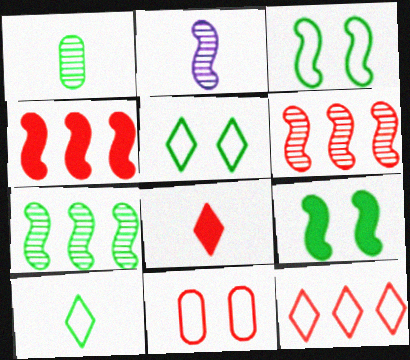[[2, 3, 4], 
[6, 8, 11]]